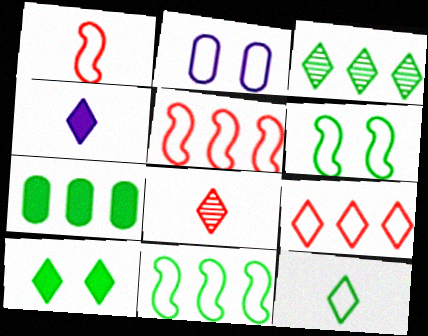[[2, 5, 12], 
[3, 7, 11], 
[3, 10, 12], 
[4, 8, 12]]